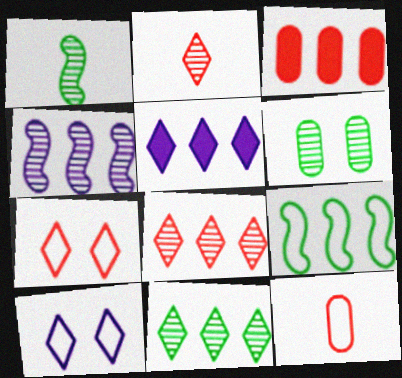[[1, 3, 10], 
[1, 6, 11], 
[2, 4, 6], 
[9, 10, 12]]